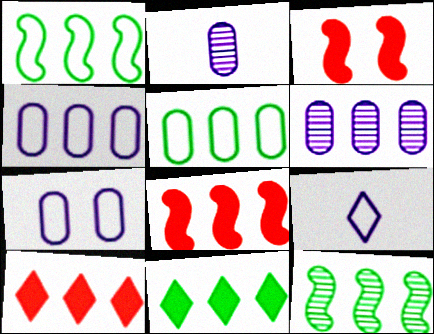[[1, 6, 10], 
[4, 10, 12], 
[5, 11, 12]]